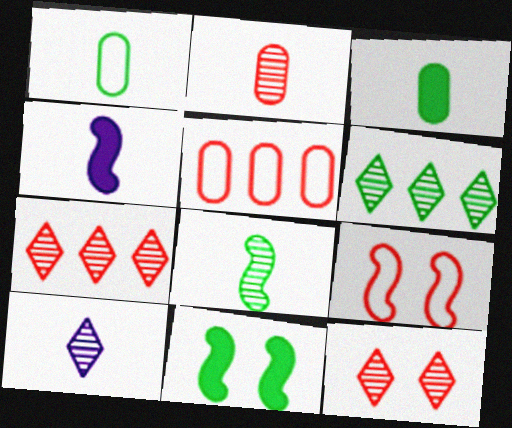[[1, 6, 11], 
[2, 8, 10], 
[5, 10, 11], 
[6, 10, 12]]